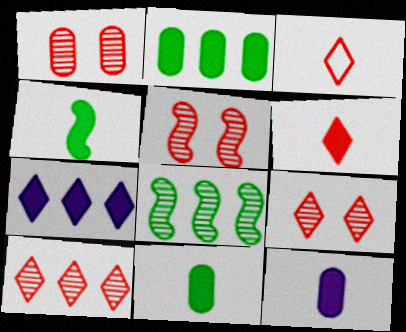[[1, 5, 9], 
[4, 6, 12]]